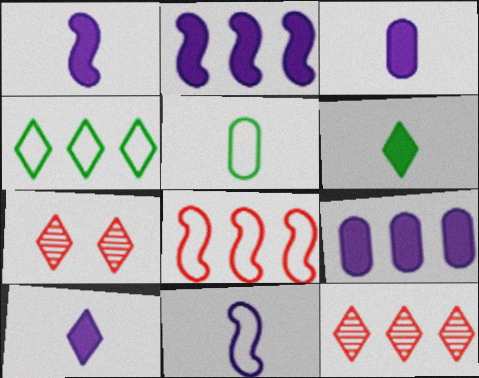[[1, 3, 10], 
[2, 5, 7], 
[4, 7, 10]]